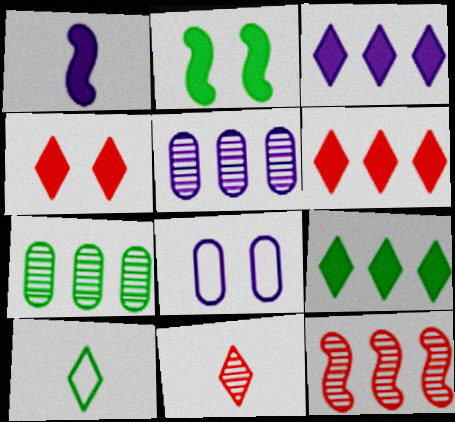[[2, 7, 10], 
[3, 6, 9]]